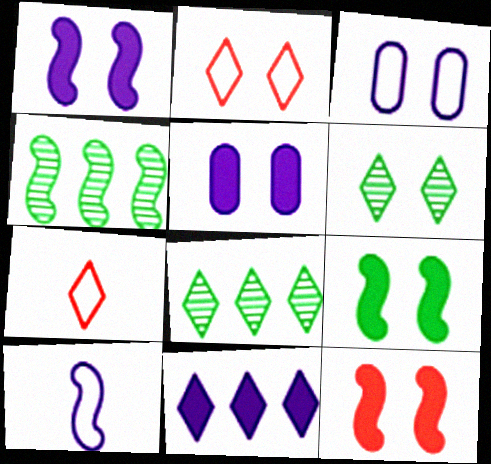[[1, 9, 12], 
[3, 6, 12], 
[4, 5, 7], 
[4, 10, 12], 
[6, 7, 11]]